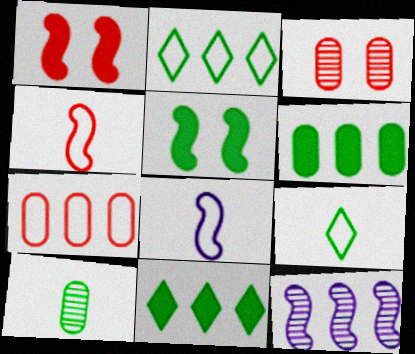[[2, 5, 10], 
[3, 8, 11], 
[4, 5, 12], 
[7, 11, 12]]